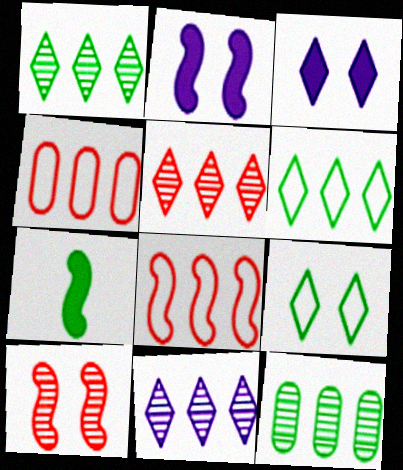[[1, 5, 11], 
[7, 9, 12]]